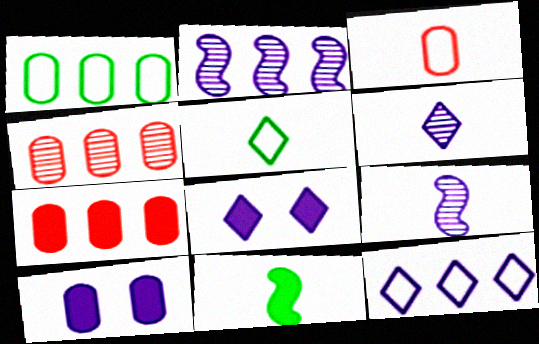[[3, 6, 11], 
[6, 8, 12], 
[7, 8, 11], 
[9, 10, 12]]